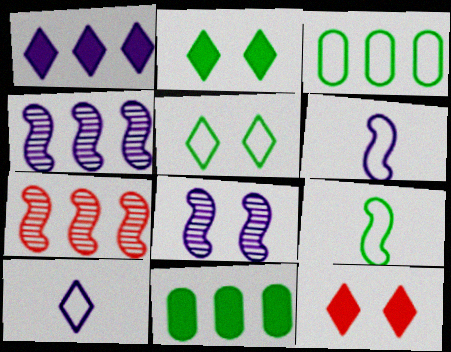[[1, 3, 7], 
[3, 5, 9]]